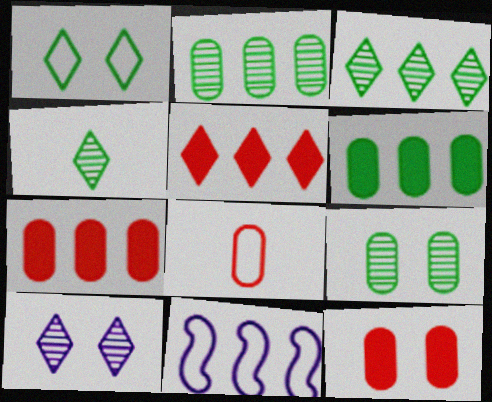[[1, 8, 11], 
[2, 5, 11], 
[3, 7, 11], 
[4, 11, 12]]